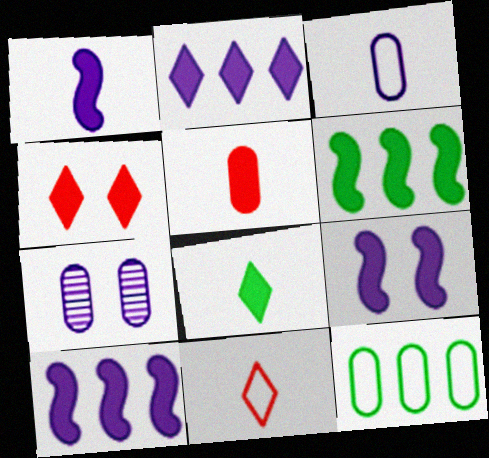[[1, 5, 8], 
[1, 9, 10], 
[2, 4, 8], 
[5, 7, 12], 
[6, 7, 11]]